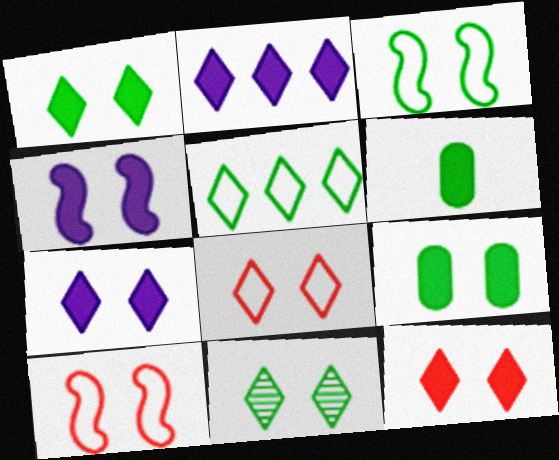[[1, 7, 12], 
[3, 9, 11], 
[4, 9, 12], 
[7, 8, 11]]